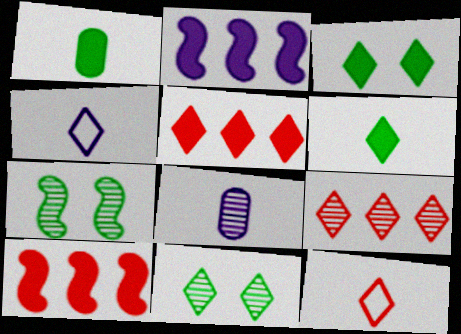[[3, 4, 9], 
[4, 5, 11], 
[7, 8, 9]]